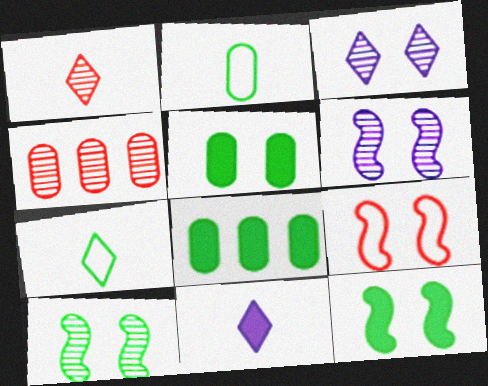[[1, 7, 11], 
[3, 5, 9], 
[6, 9, 12], 
[7, 8, 10]]